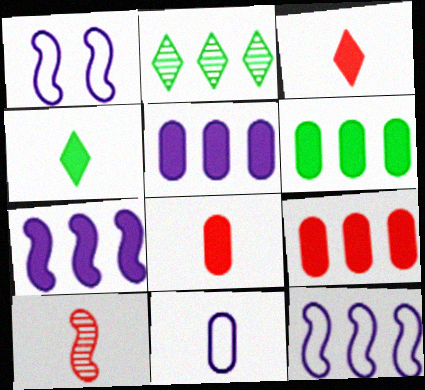[[1, 2, 8], 
[2, 9, 12], 
[4, 10, 11], 
[5, 6, 9]]